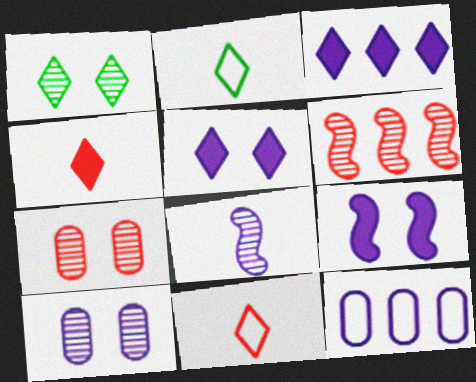[[1, 3, 11], 
[5, 8, 12]]